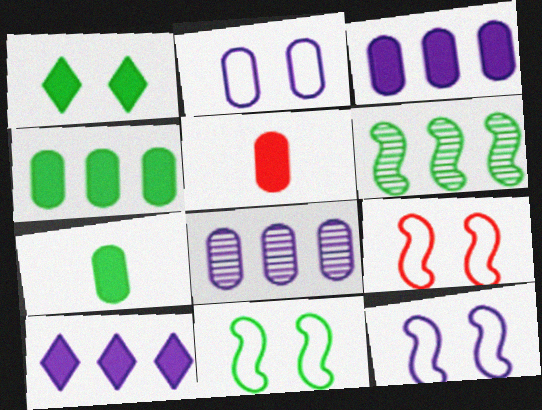[[9, 11, 12]]